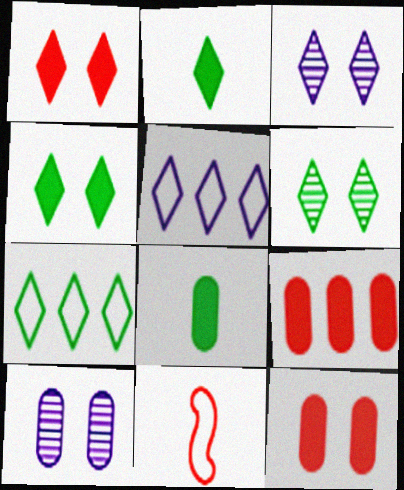[[2, 6, 7]]